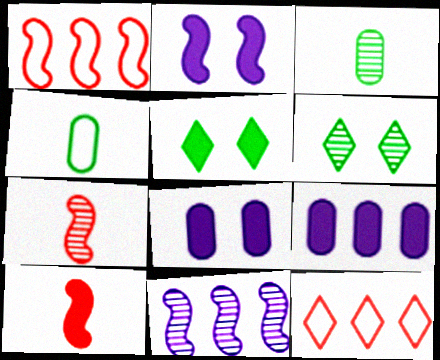[[2, 3, 12], 
[5, 9, 10]]